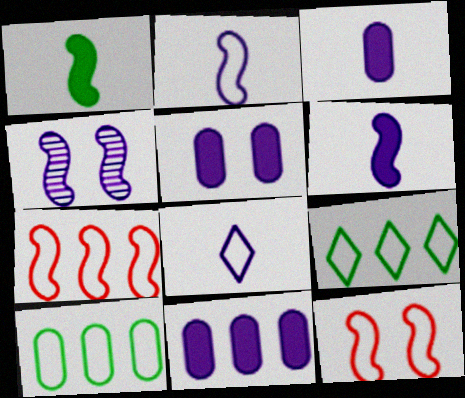[[1, 4, 7], 
[3, 5, 11], 
[4, 8, 11], 
[8, 10, 12]]